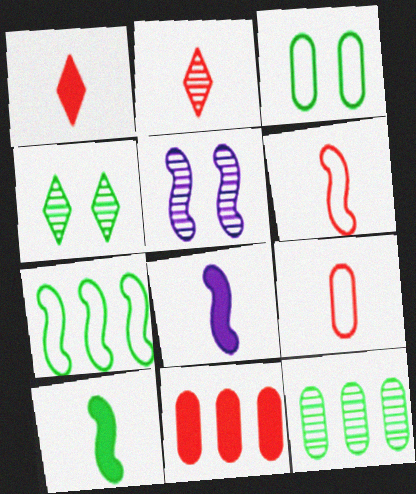[[2, 5, 12]]